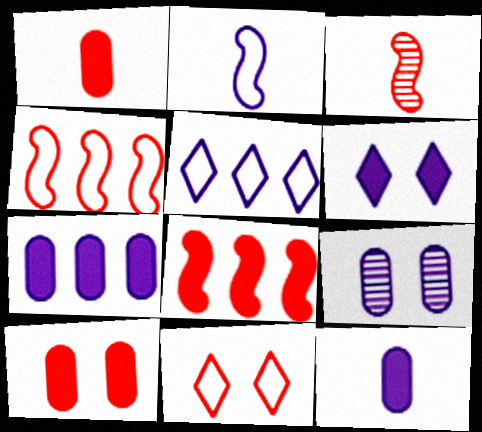[]